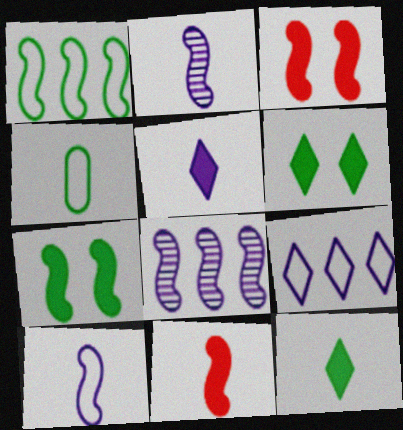[[1, 2, 3]]